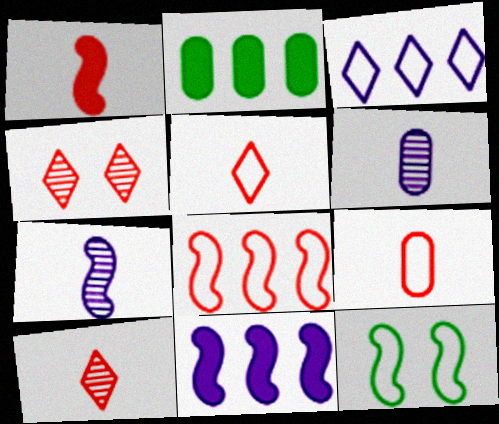[[1, 9, 10], 
[3, 9, 12]]